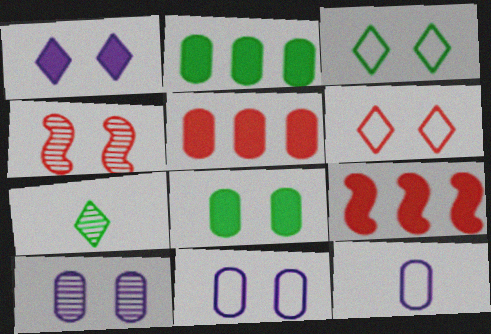[[7, 9, 11]]